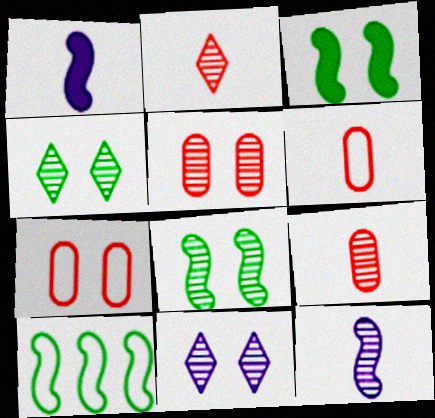[[3, 7, 11], 
[5, 8, 11]]